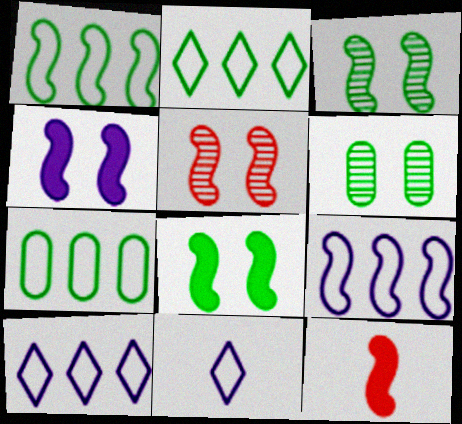[[1, 2, 7], 
[3, 9, 12], 
[6, 10, 12]]